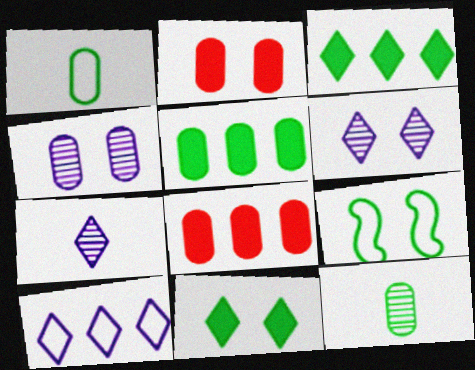[[1, 4, 8], 
[2, 6, 9], 
[3, 9, 12], 
[7, 8, 9]]